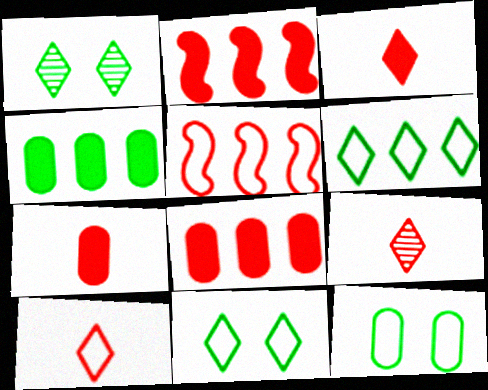[[3, 9, 10]]